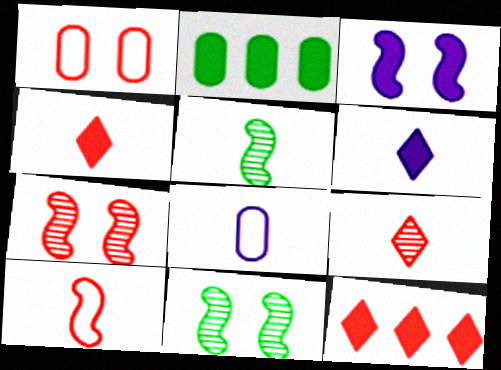[[2, 3, 4], 
[4, 5, 8], 
[8, 11, 12]]